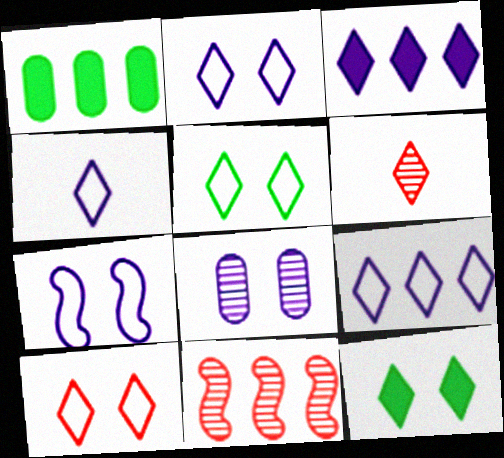[[1, 6, 7], 
[1, 9, 11], 
[2, 4, 9], 
[2, 5, 10], 
[3, 5, 6], 
[6, 9, 12]]